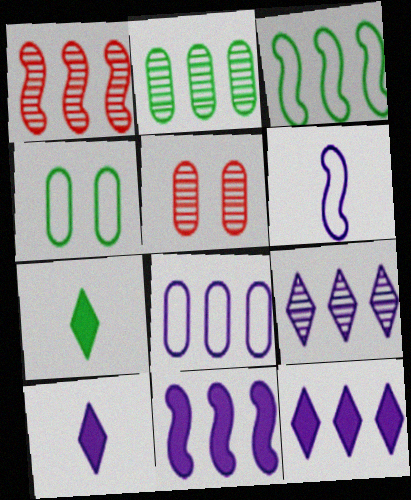[[1, 2, 9], 
[1, 3, 11], 
[1, 4, 10], 
[3, 5, 10], 
[8, 9, 11]]